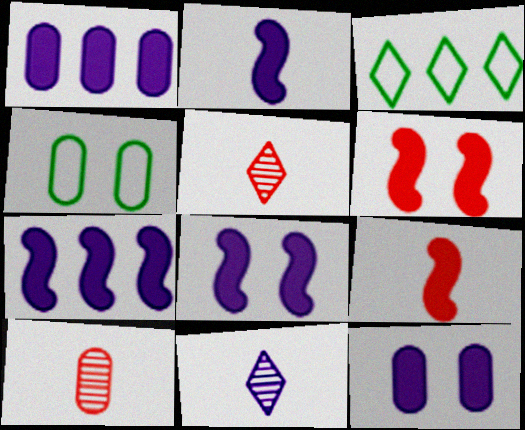[[1, 4, 10], 
[2, 7, 8], 
[3, 8, 10], 
[4, 5, 7]]